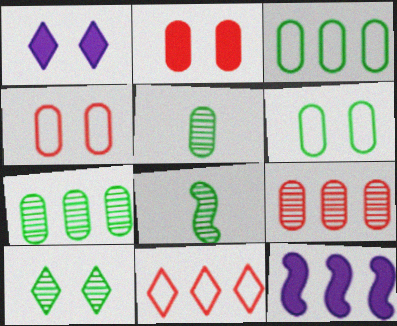[[7, 8, 10], 
[7, 11, 12]]